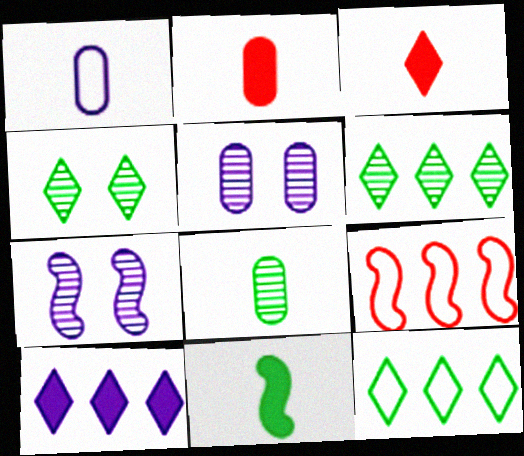[[1, 2, 8], 
[1, 7, 10], 
[2, 7, 12], 
[7, 9, 11]]